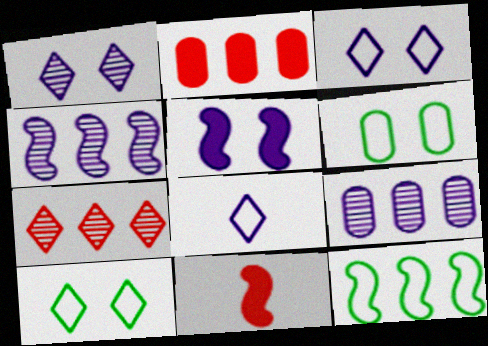[[5, 8, 9], 
[9, 10, 11]]